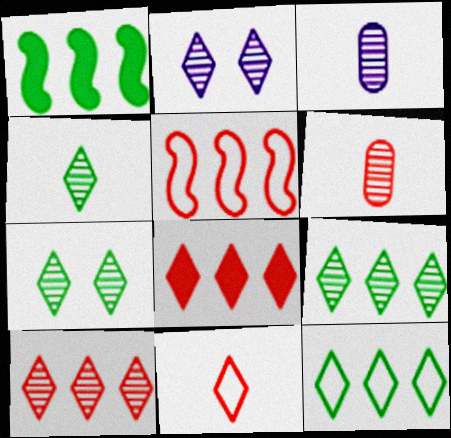[[2, 4, 10], 
[4, 7, 9]]